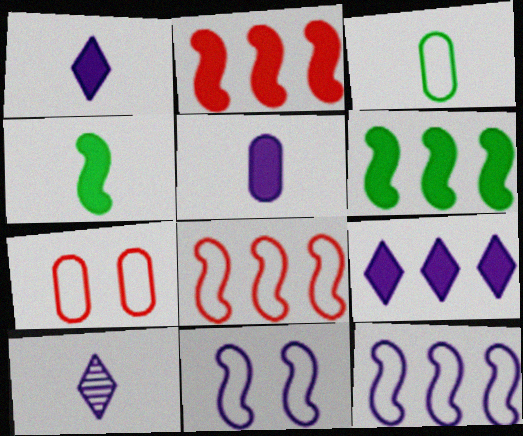[[6, 7, 10]]